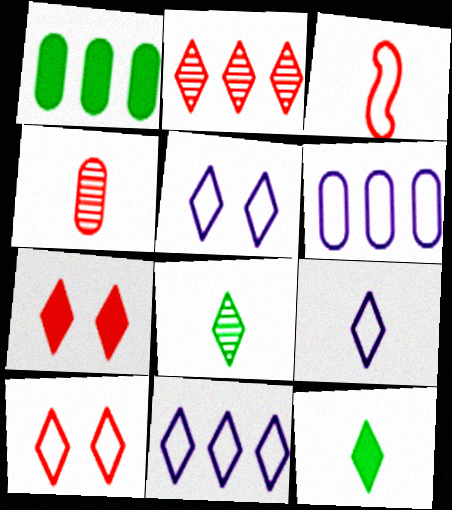[[2, 5, 12], 
[5, 9, 11], 
[7, 8, 11]]